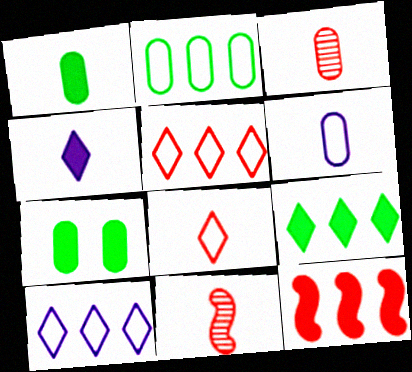[[1, 3, 6], 
[4, 7, 12], 
[7, 10, 11]]